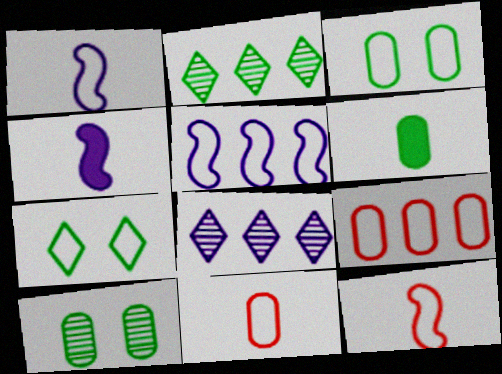[[1, 7, 9], 
[5, 7, 11]]